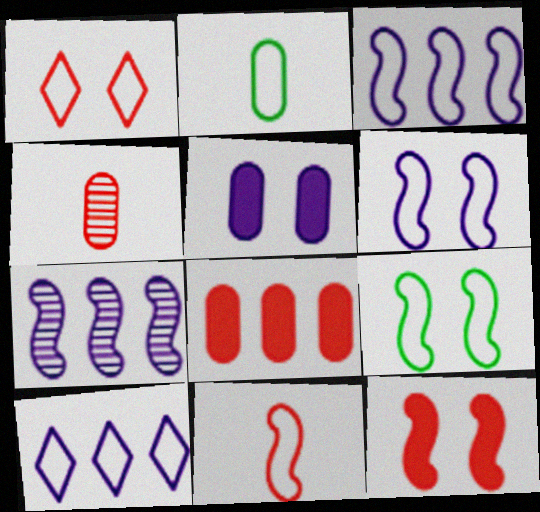[[1, 2, 3], 
[3, 9, 11]]